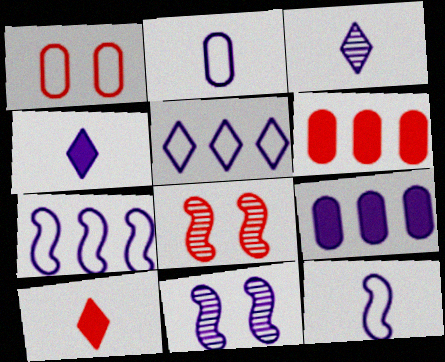[]